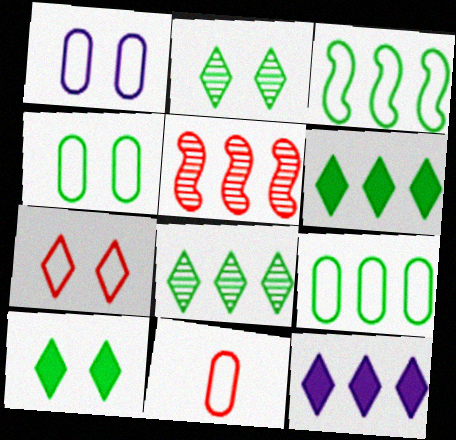[[1, 9, 11], 
[5, 9, 12]]